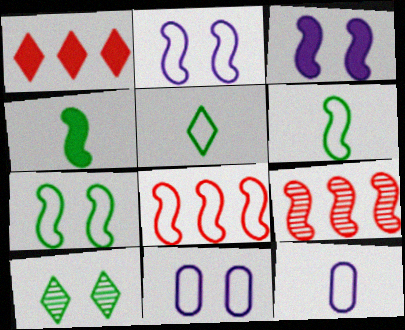[[2, 4, 9], 
[2, 6, 8], 
[3, 6, 9], 
[5, 8, 11]]